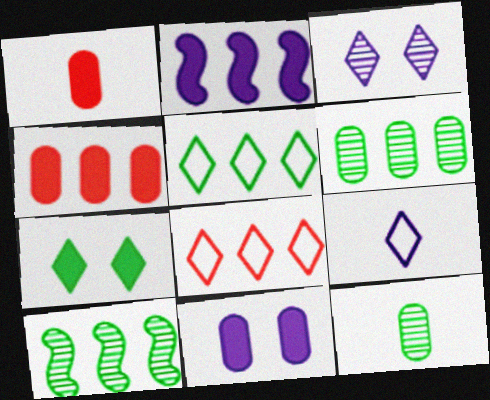[[1, 2, 7], 
[2, 6, 8]]